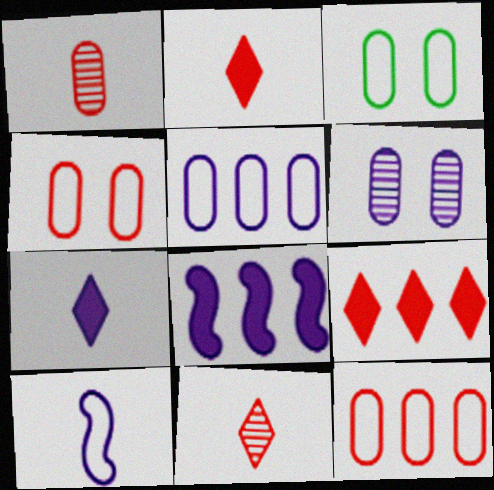[[3, 8, 11]]